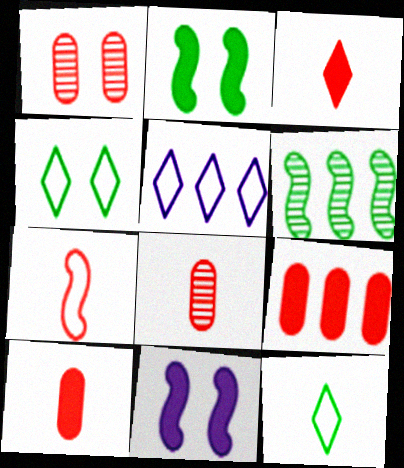[[1, 4, 11], 
[2, 5, 8], 
[3, 7, 8], 
[5, 6, 9], 
[6, 7, 11]]